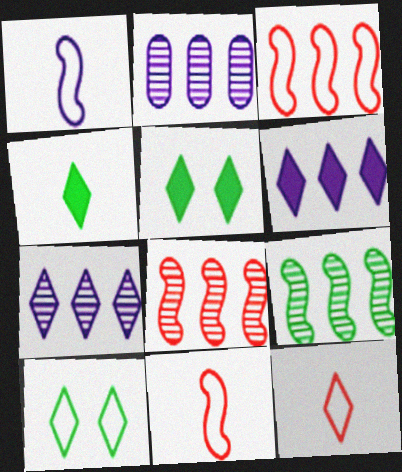[[2, 5, 11], 
[5, 7, 12]]